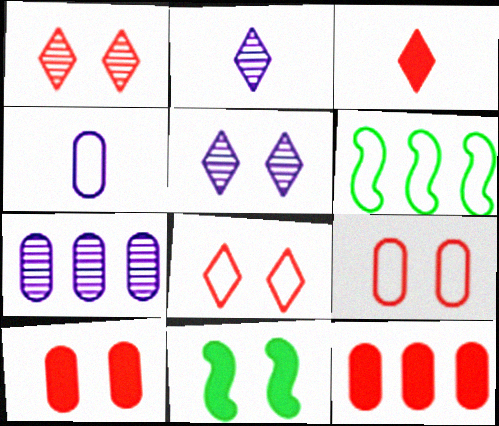[[2, 6, 10], 
[4, 6, 8], 
[5, 9, 11]]